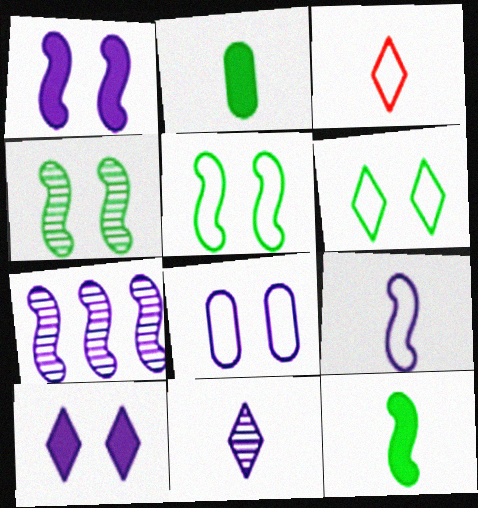[[1, 7, 9]]